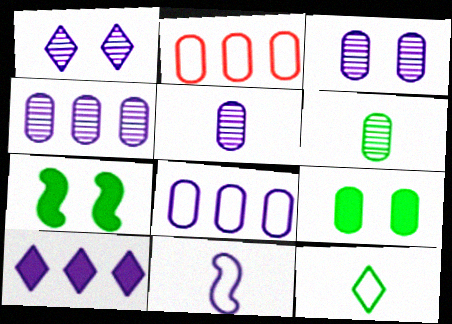[[2, 5, 9], 
[3, 4, 5], 
[3, 10, 11]]